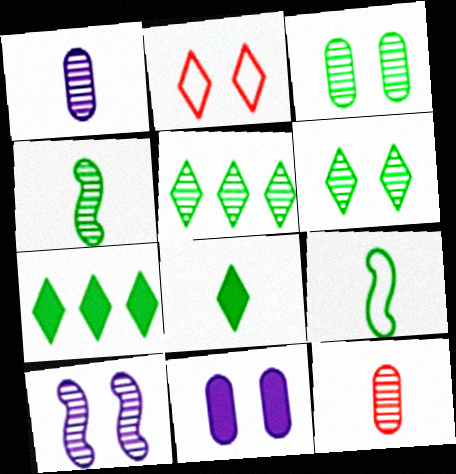[[3, 4, 5], 
[3, 7, 9], 
[5, 10, 12]]